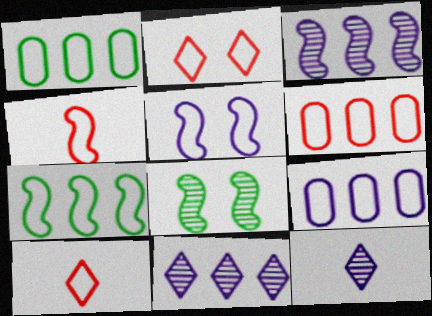[[1, 5, 10], 
[1, 6, 9], 
[2, 4, 6], 
[4, 5, 7]]